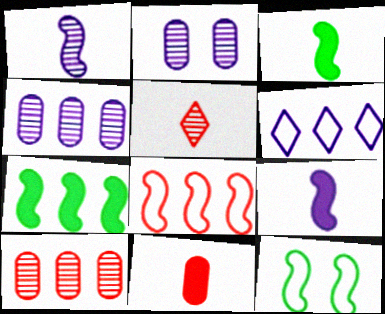[[2, 6, 9], 
[6, 7, 10]]